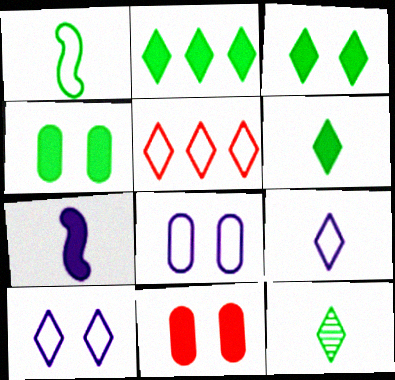[[1, 5, 8], 
[2, 3, 6], 
[2, 7, 11]]